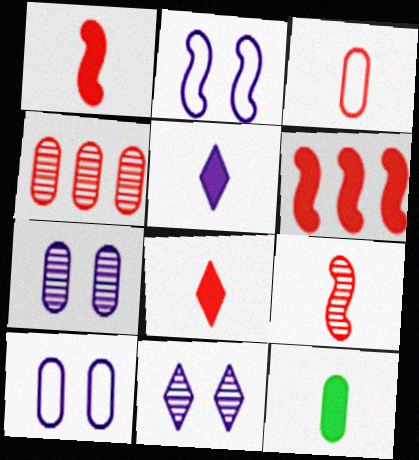[[1, 5, 12], 
[3, 8, 9], 
[4, 10, 12]]